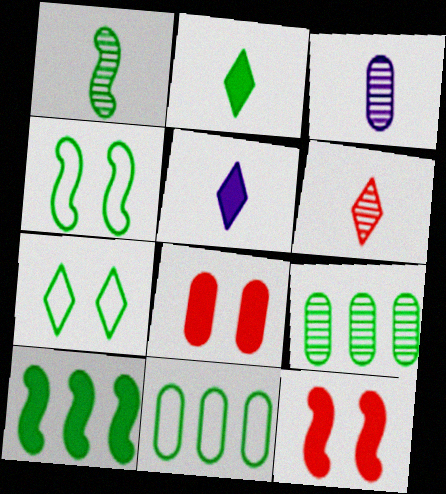[[1, 3, 6], 
[1, 4, 10], 
[2, 4, 9], 
[3, 8, 11], 
[5, 8, 10]]